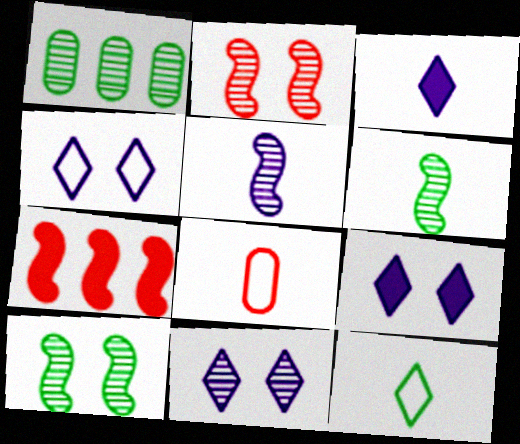[[3, 6, 8], 
[4, 9, 11]]